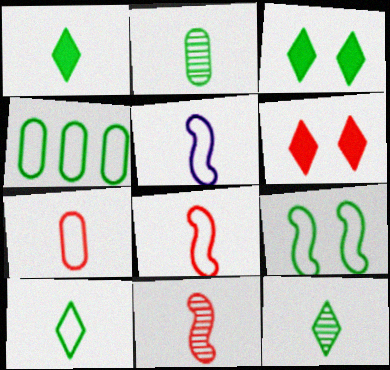[[1, 10, 12], 
[4, 9, 10], 
[5, 7, 10]]